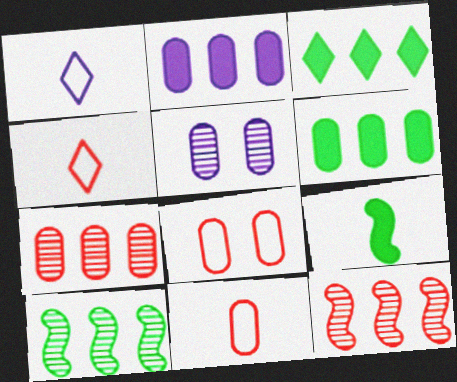[[5, 6, 11]]